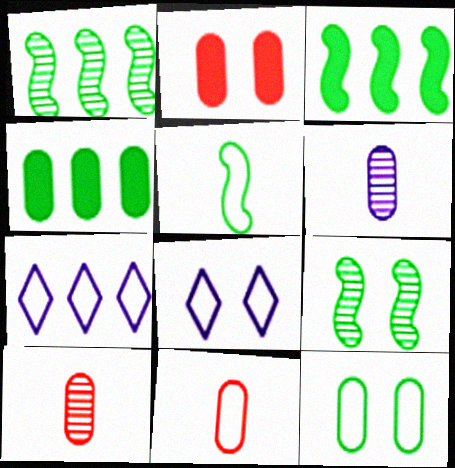[[2, 8, 9], 
[3, 5, 9], 
[3, 8, 10]]